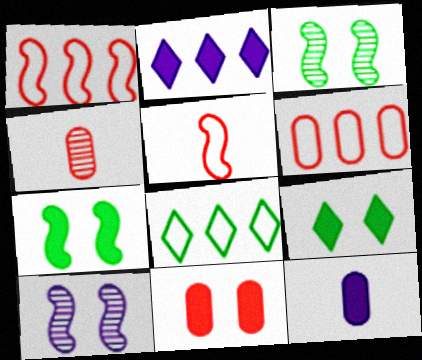[[4, 6, 11]]